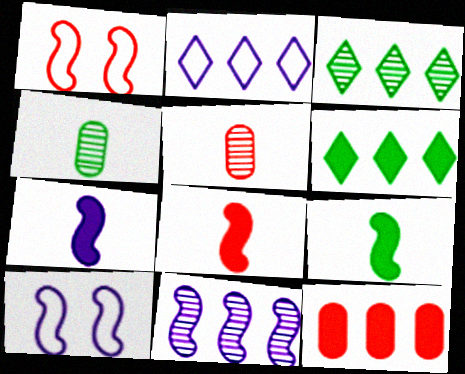[[1, 9, 11], 
[5, 6, 10], 
[7, 8, 9], 
[7, 10, 11]]